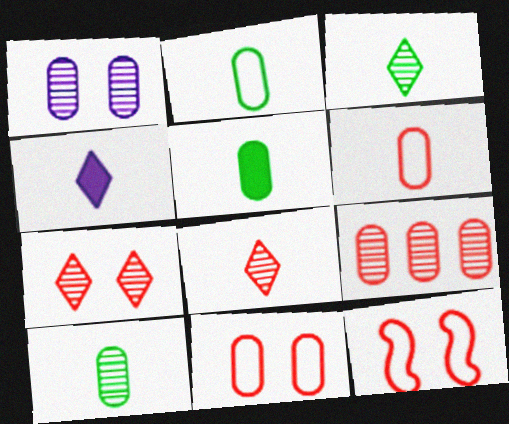[[1, 9, 10], 
[2, 5, 10]]